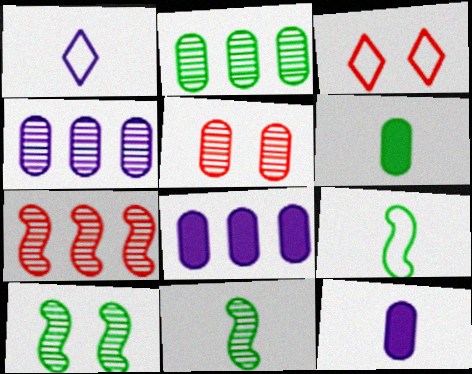[[3, 8, 11]]